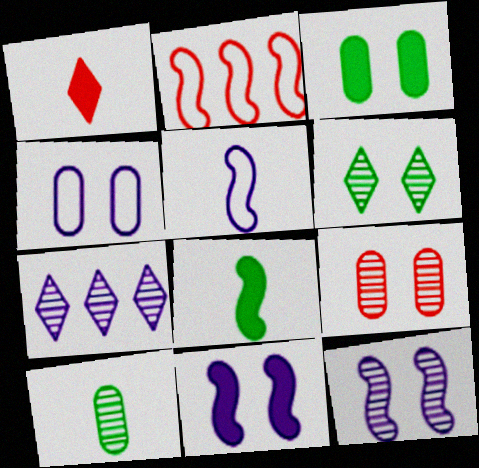[[1, 2, 9], 
[1, 5, 10], 
[2, 8, 12], 
[3, 4, 9], 
[6, 9, 12]]